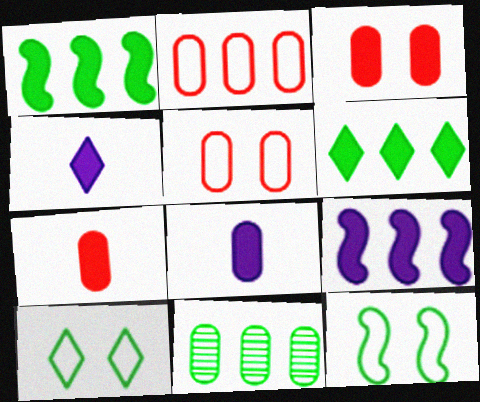[[1, 3, 4], 
[5, 8, 11]]